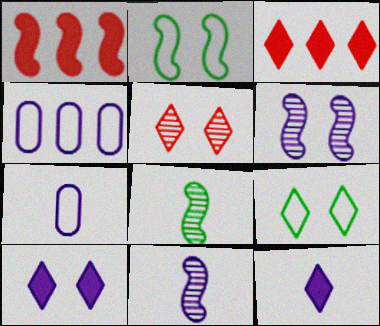[[1, 2, 11], 
[4, 6, 12], 
[4, 10, 11], 
[5, 9, 10], 
[7, 11, 12]]